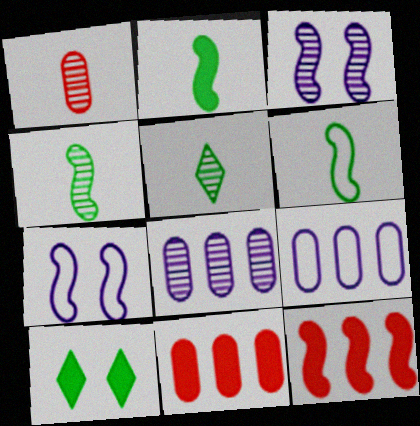[[2, 4, 6], 
[3, 6, 12], 
[4, 7, 12], 
[5, 7, 11]]